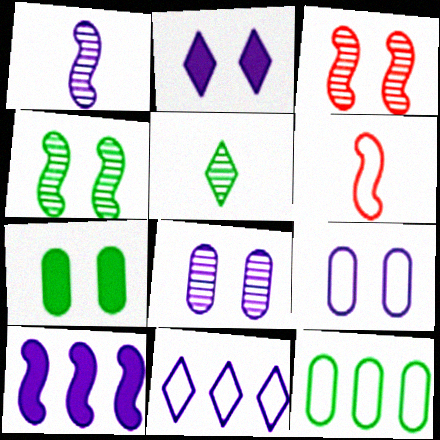[[4, 6, 10]]